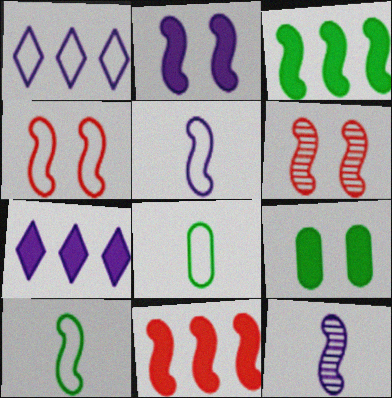[[1, 4, 8], 
[3, 4, 12], 
[3, 5, 6], 
[6, 7, 8]]